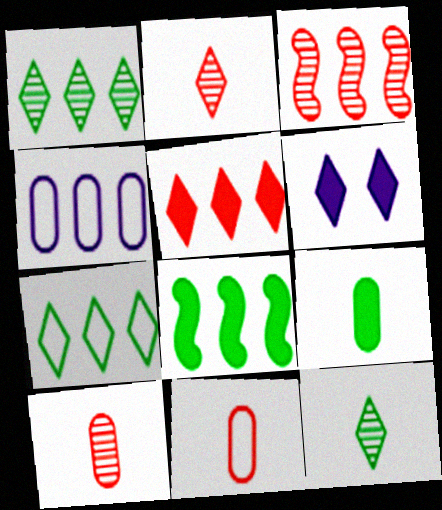[[2, 6, 7]]